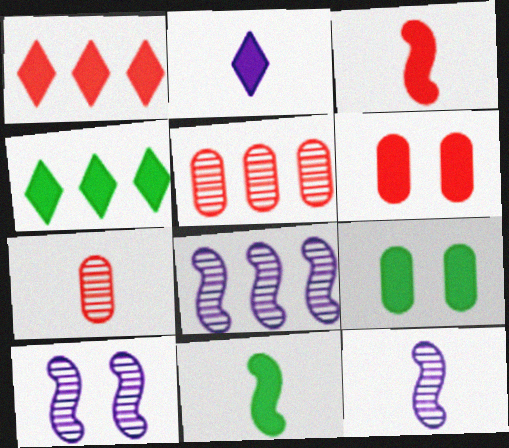[[1, 3, 6], 
[4, 9, 11], 
[8, 10, 12]]